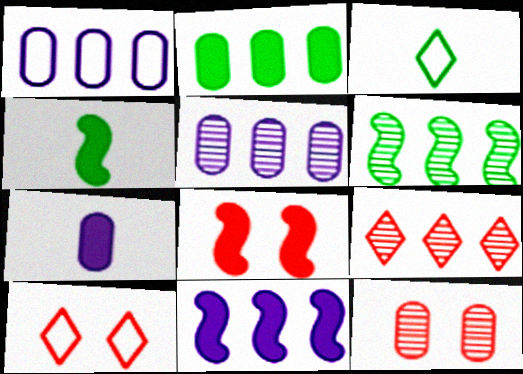[[3, 5, 8], 
[3, 11, 12], 
[4, 5, 10], 
[4, 8, 11], 
[5, 6, 9], 
[6, 7, 10], 
[8, 10, 12]]